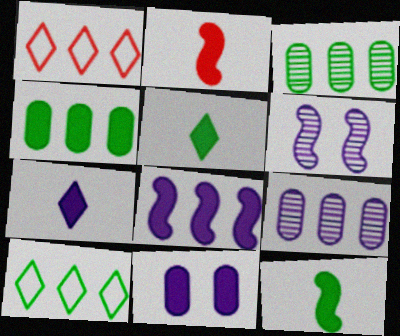[[1, 3, 8], 
[7, 8, 11]]